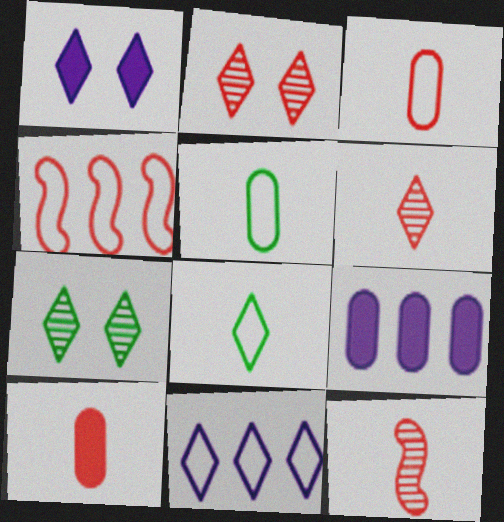[[2, 4, 10]]